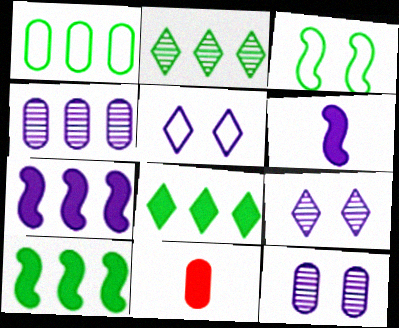[[1, 2, 10], 
[1, 11, 12], 
[4, 5, 6]]